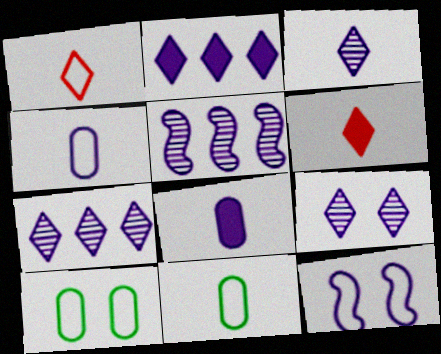[[3, 7, 9], 
[5, 6, 10], 
[7, 8, 12]]